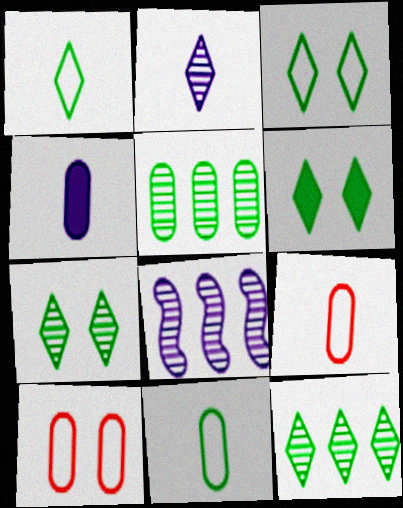[[1, 6, 12], 
[3, 6, 7], 
[4, 5, 10], 
[6, 8, 9]]